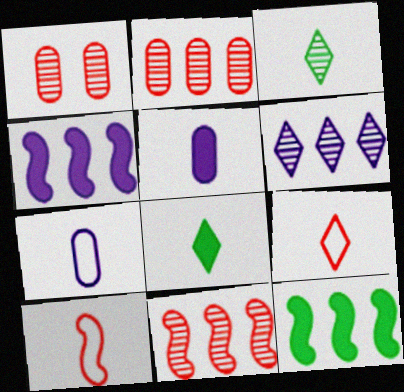[[3, 5, 10]]